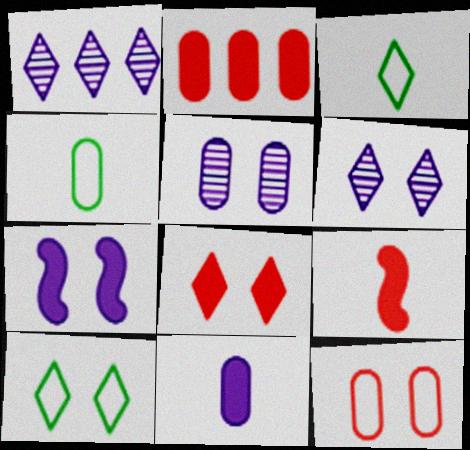[[1, 3, 8], 
[2, 4, 5], 
[2, 8, 9], 
[6, 8, 10]]